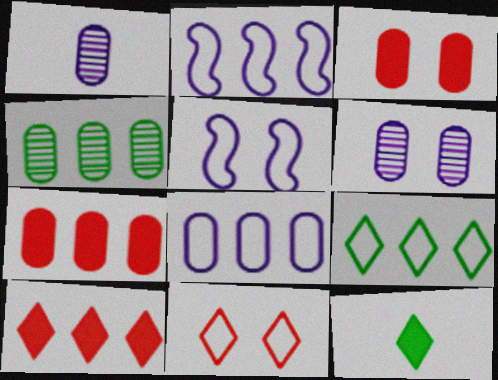[[2, 4, 10], 
[4, 7, 8]]